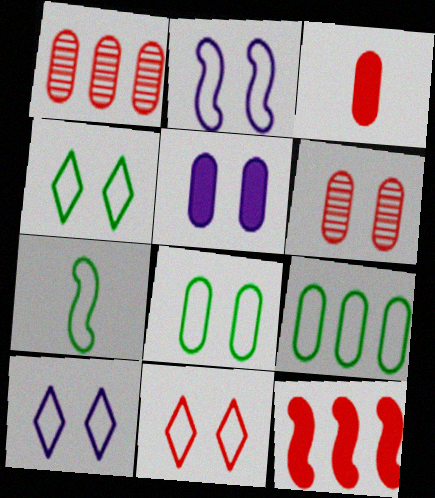[[2, 8, 11], 
[4, 7, 9], 
[4, 10, 11], 
[5, 6, 8]]